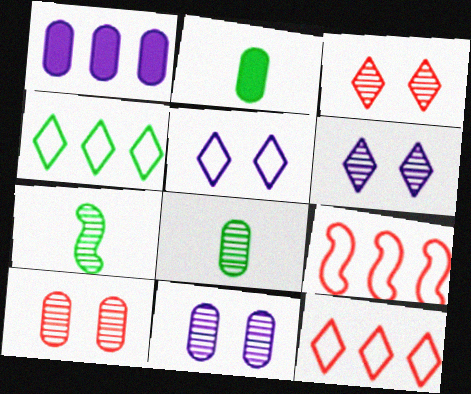[[2, 6, 9]]